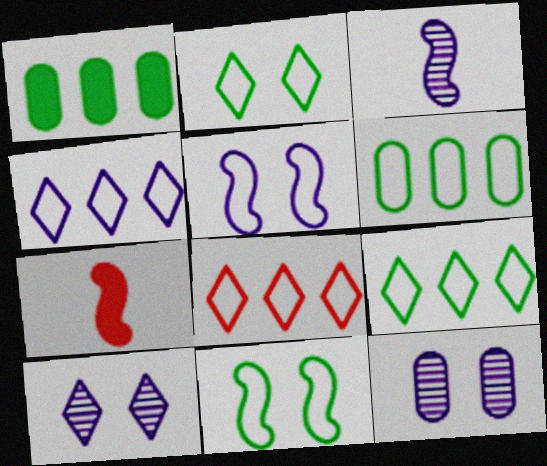[[4, 8, 9], 
[6, 7, 10], 
[7, 9, 12]]